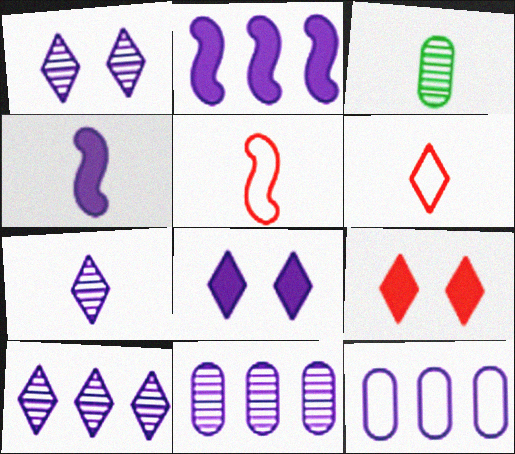[[1, 4, 12], 
[1, 7, 10], 
[2, 10, 12], 
[3, 4, 6]]